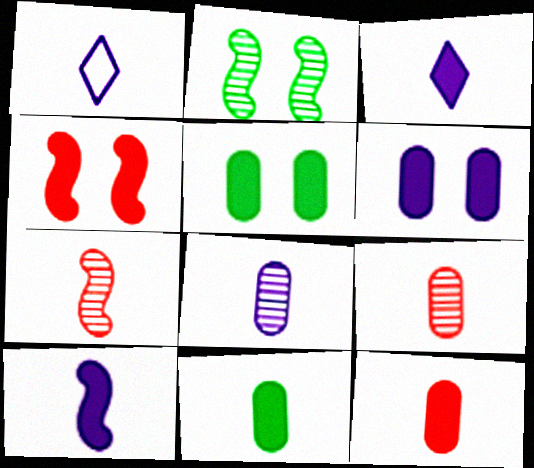[[1, 7, 11], 
[1, 8, 10]]